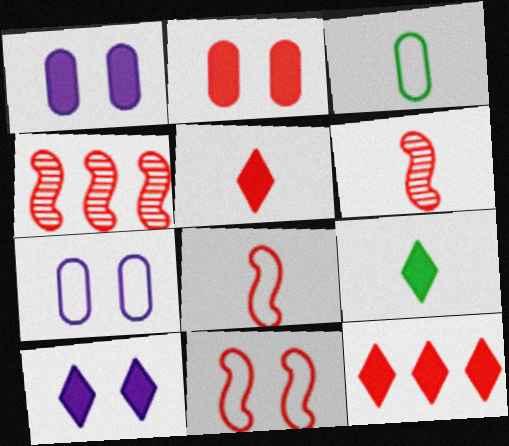[[3, 4, 10], 
[4, 7, 9], 
[9, 10, 12]]